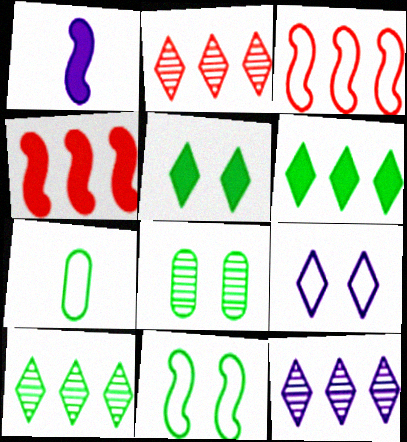[[2, 10, 12], 
[3, 7, 9], 
[5, 8, 11]]